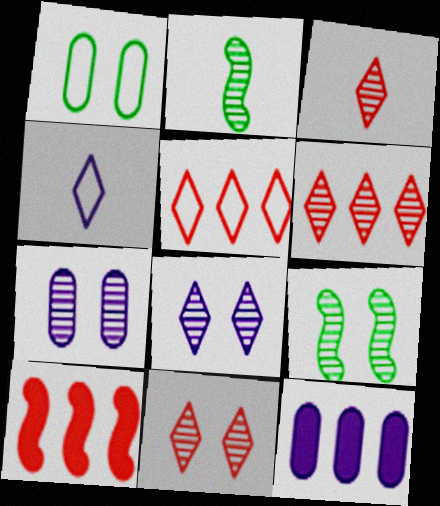[[2, 6, 7], 
[3, 6, 11], 
[7, 9, 11]]